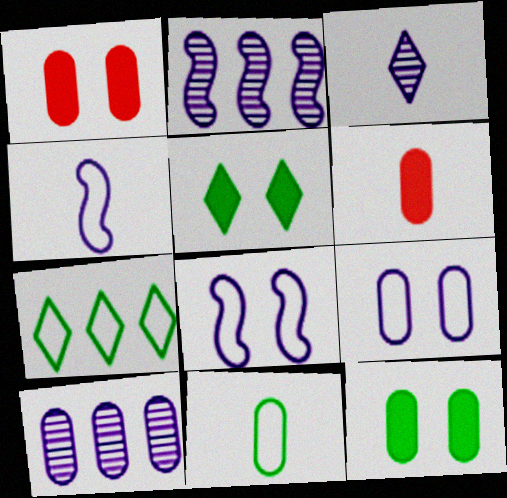[[1, 10, 11]]